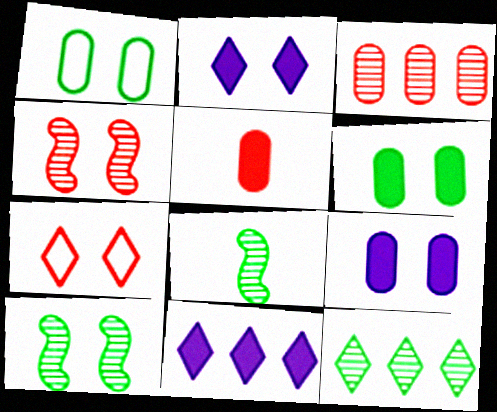[[1, 2, 4], 
[7, 9, 10]]